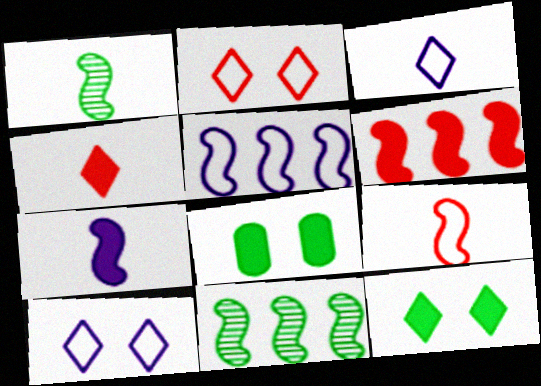[[1, 7, 9], 
[5, 6, 11]]